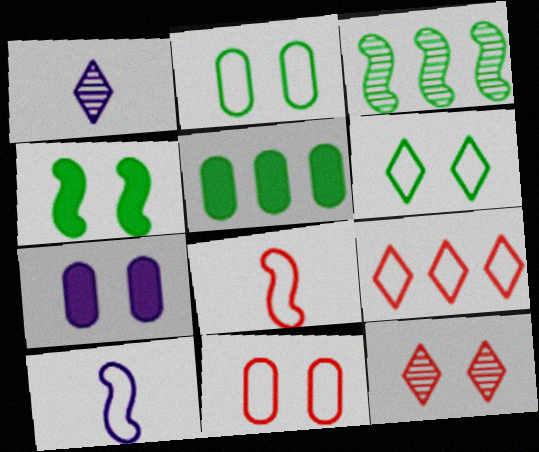[[2, 9, 10], 
[5, 10, 12], 
[8, 9, 11]]